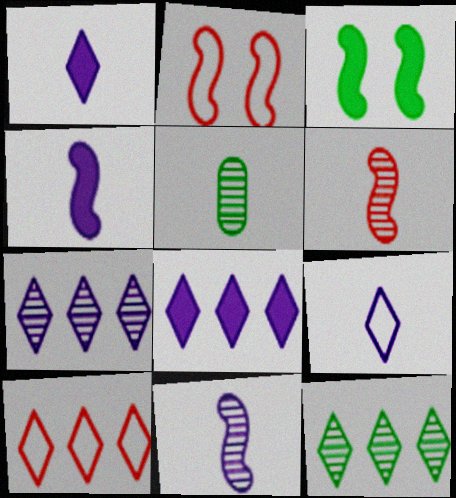[[2, 5, 8], 
[8, 10, 12]]